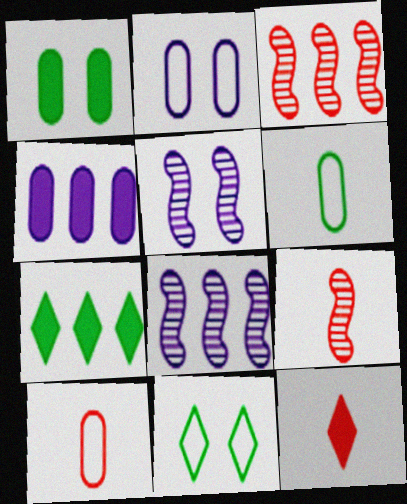[[2, 7, 9], 
[4, 9, 11], 
[5, 7, 10], 
[9, 10, 12]]